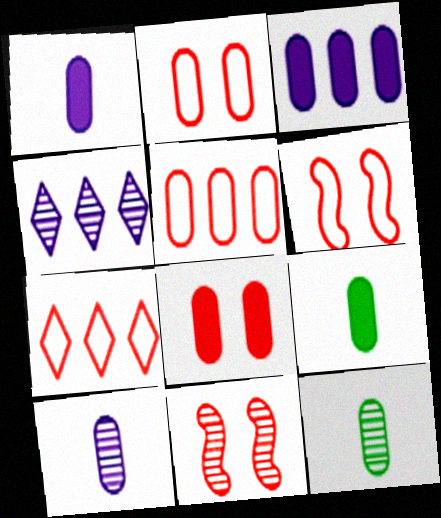[[2, 3, 12], 
[3, 8, 9], 
[4, 6, 9], 
[4, 11, 12]]